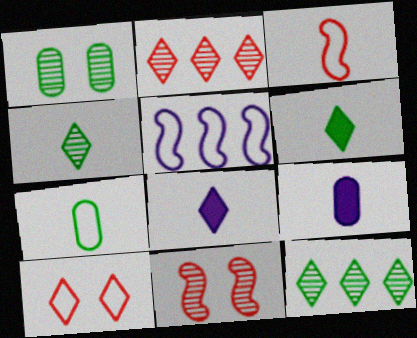[[3, 4, 9], 
[5, 7, 10], 
[8, 10, 12]]